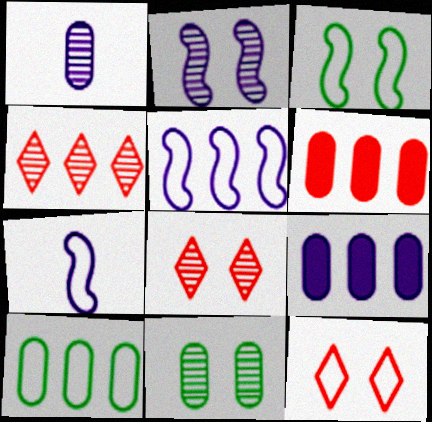[[2, 8, 11], 
[7, 10, 12]]